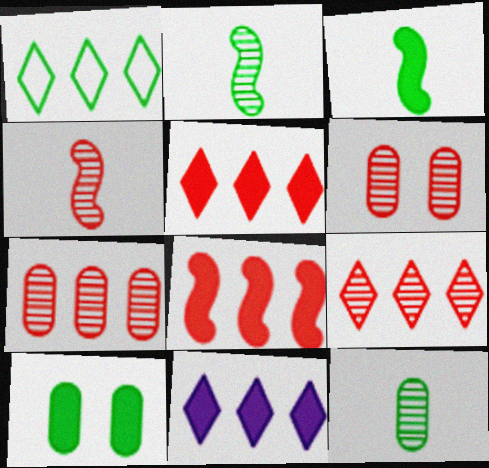[[1, 2, 10], 
[1, 9, 11], 
[4, 6, 9]]